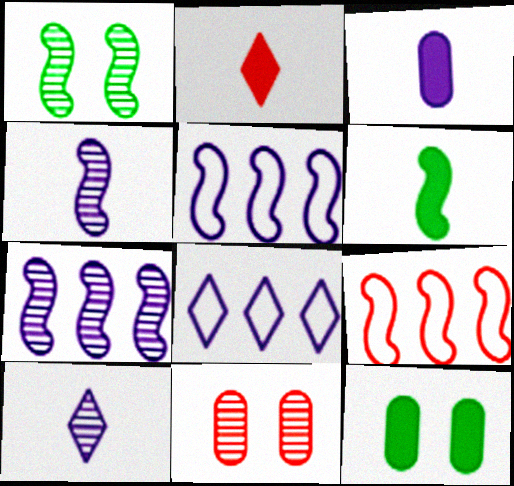[[2, 3, 6], 
[2, 9, 11], 
[6, 8, 11], 
[9, 10, 12]]